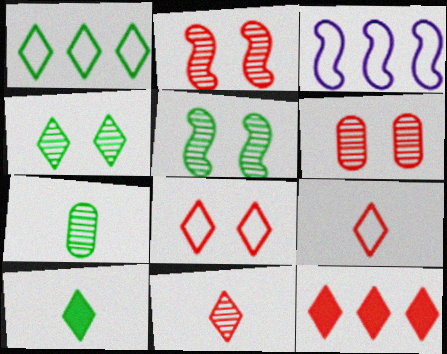[[1, 4, 10], 
[3, 6, 10], 
[8, 11, 12]]